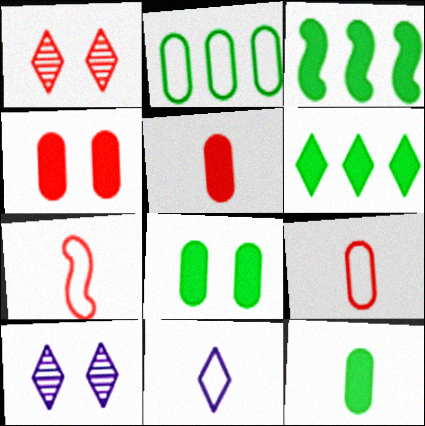[[1, 6, 11], 
[3, 9, 10]]